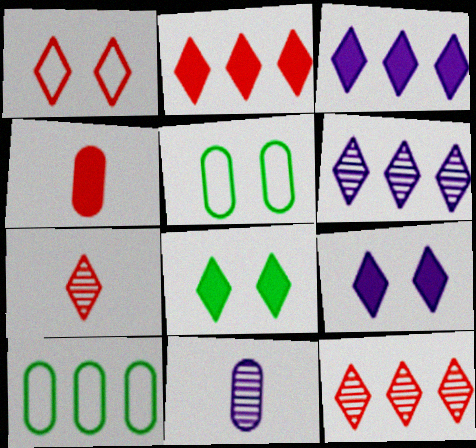[[1, 2, 7]]